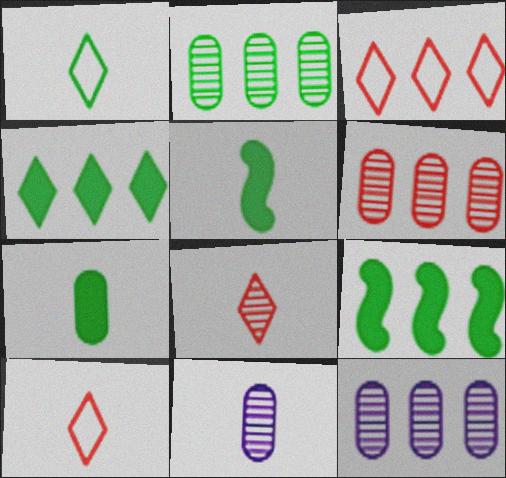[[2, 6, 12], 
[3, 9, 12], 
[5, 10, 11]]